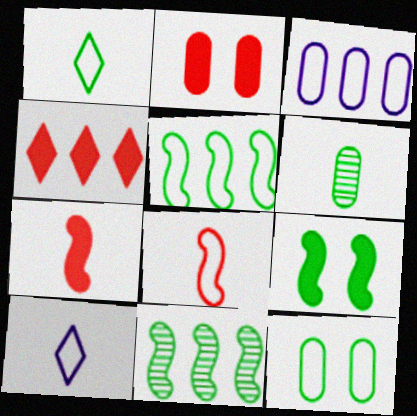[[1, 5, 12], 
[2, 3, 6], 
[2, 4, 7], 
[2, 10, 11], 
[3, 4, 11], 
[6, 7, 10]]